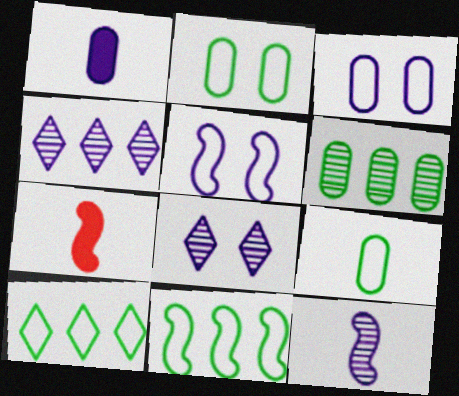[[1, 4, 5], 
[2, 4, 7]]